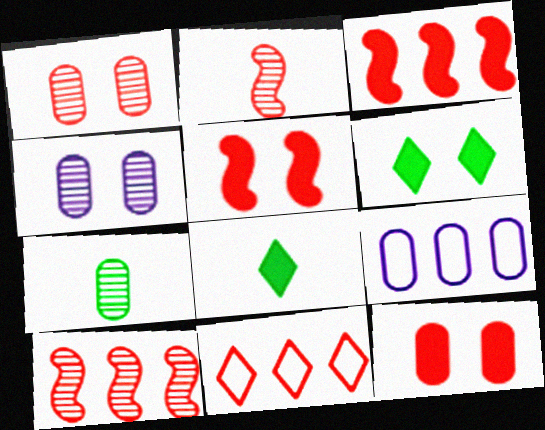[[2, 6, 9], 
[2, 11, 12], 
[7, 9, 12]]